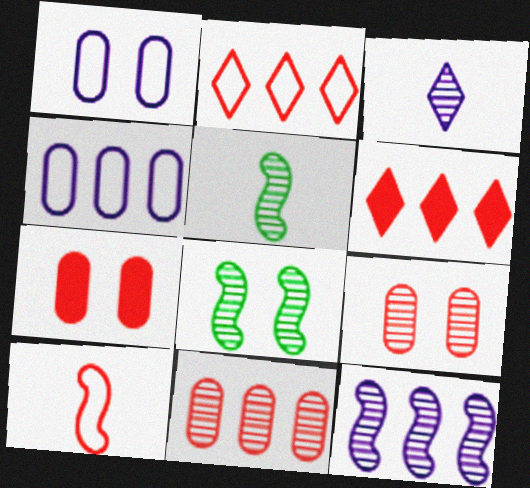[[1, 5, 6], 
[3, 8, 11], 
[6, 9, 10]]